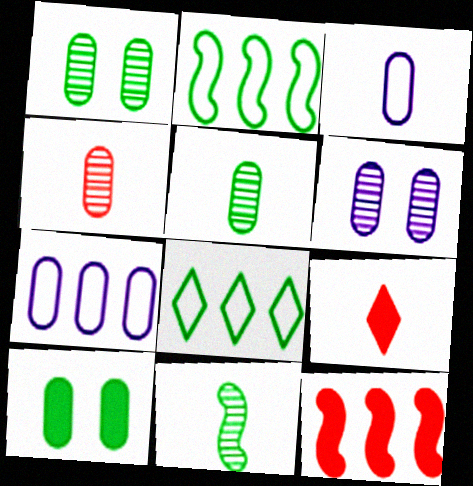[[2, 6, 9], 
[3, 9, 11], 
[4, 7, 10], 
[8, 10, 11]]